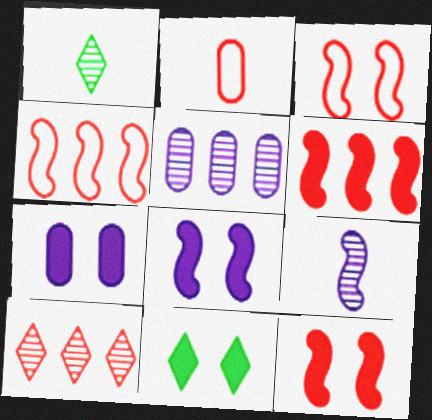[[1, 4, 7], 
[2, 10, 12], 
[7, 11, 12]]